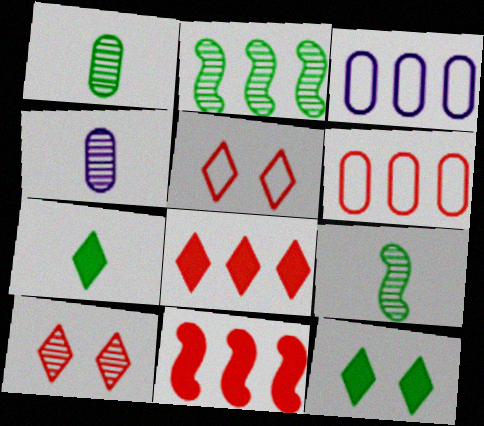[[2, 3, 8], 
[2, 4, 10]]